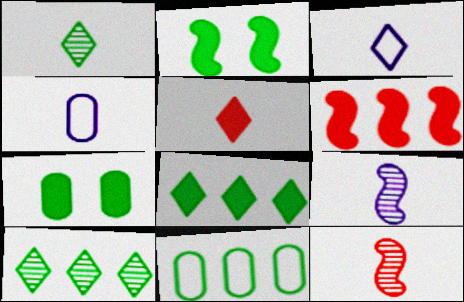[[1, 2, 11], 
[1, 3, 5]]